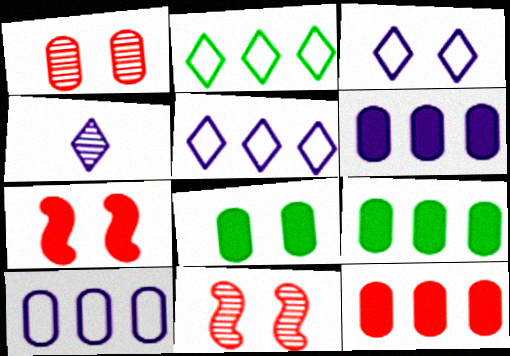[[3, 8, 11], 
[6, 9, 12]]